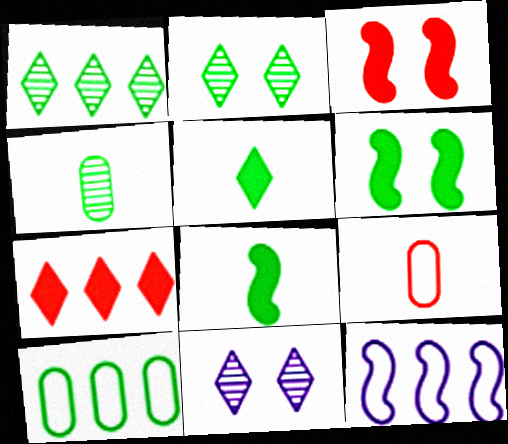[[2, 8, 10]]